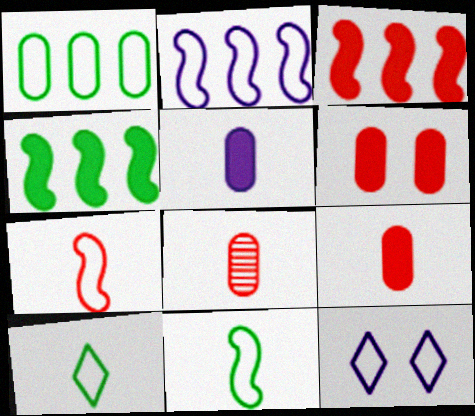[[1, 7, 12], 
[4, 8, 12]]